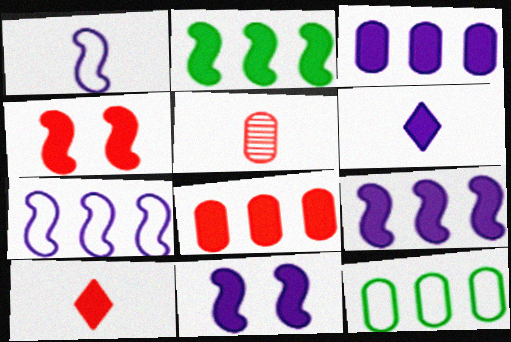[[3, 6, 11], 
[4, 8, 10]]